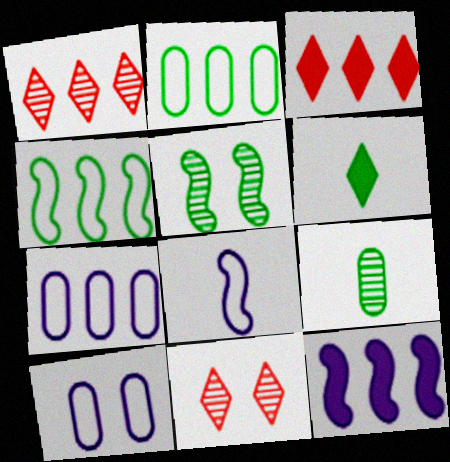[[1, 2, 12], 
[2, 5, 6]]